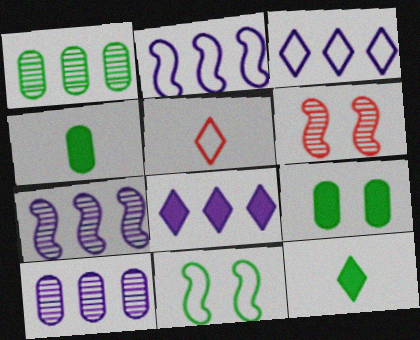[[1, 11, 12], 
[2, 8, 10], 
[3, 4, 6], 
[5, 7, 9]]